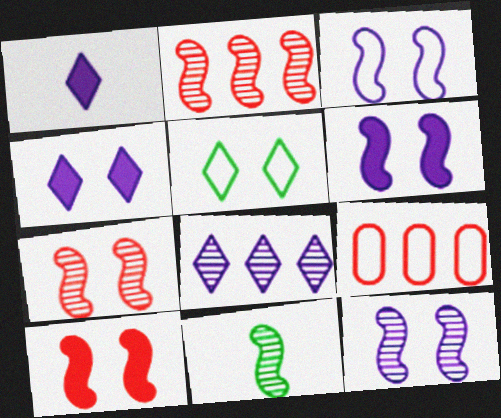[[2, 11, 12], 
[3, 6, 12], 
[4, 9, 11]]